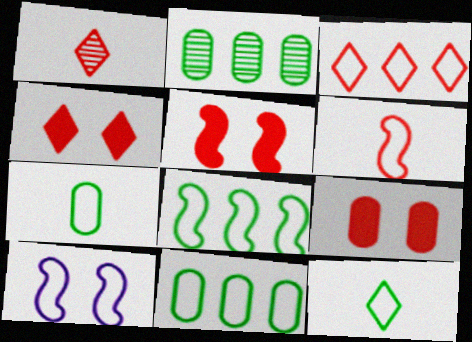[[1, 3, 4], 
[3, 7, 10], 
[4, 5, 9], 
[6, 8, 10]]